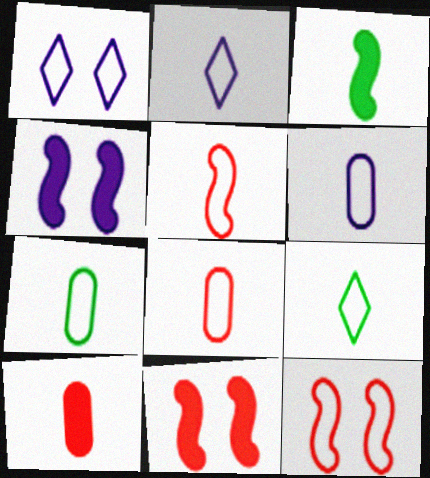[[2, 5, 7], 
[5, 6, 9], 
[6, 7, 8]]